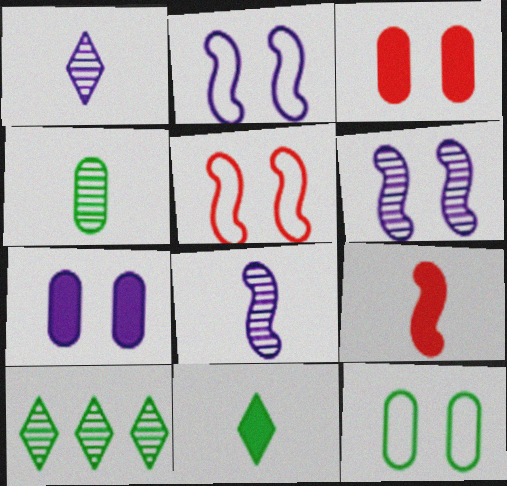[]